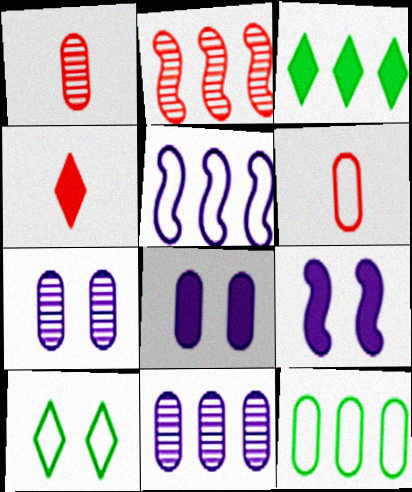[[1, 8, 12], 
[5, 6, 10]]